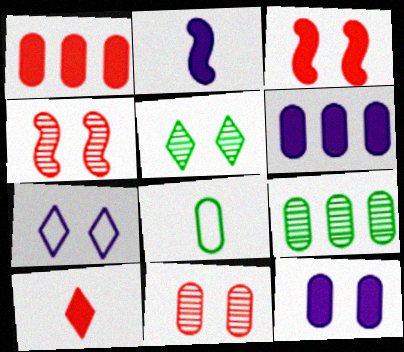[[1, 3, 10], 
[6, 8, 11]]